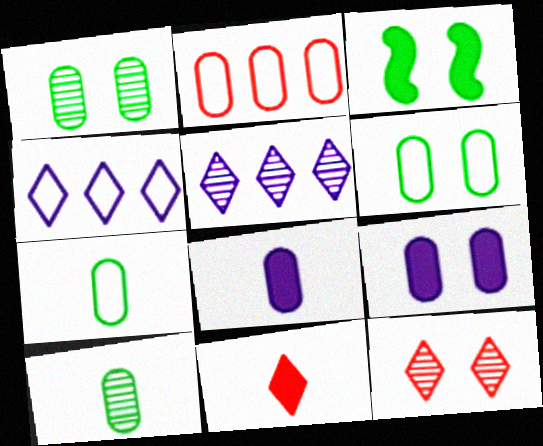[[1, 2, 8], 
[2, 9, 10]]